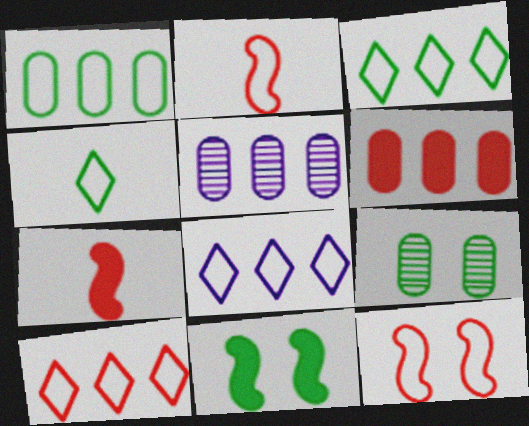[[1, 5, 6], 
[3, 8, 10], 
[7, 8, 9]]